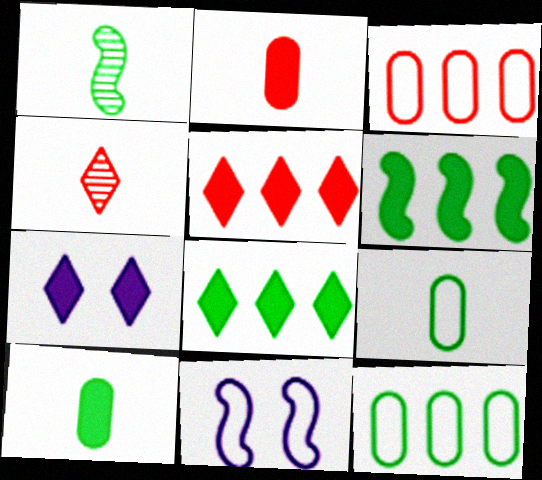[[1, 3, 7], 
[2, 6, 7]]